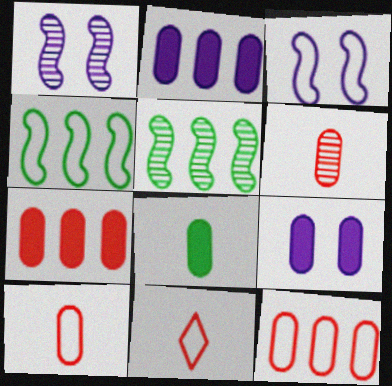[[5, 9, 11], 
[7, 8, 9]]